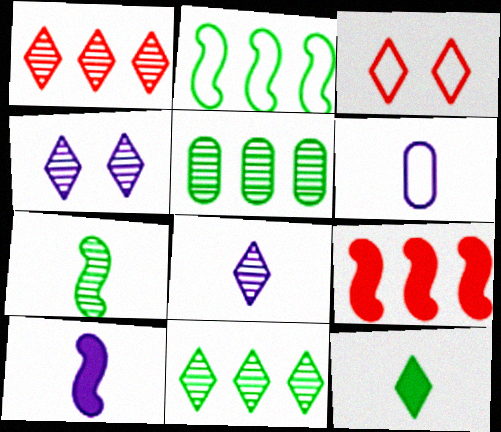[[2, 3, 6], 
[3, 5, 10], 
[6, 8, 10]]